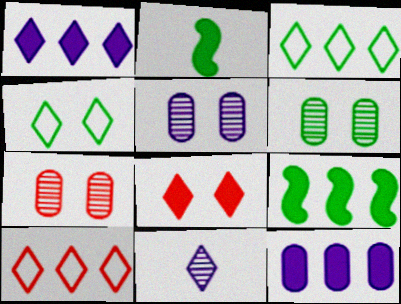[[2, 3, 6], 
[2, 5, 10], 
[2, 8, 12], 
[3, 8, 11], 
[5, 6, 7]]